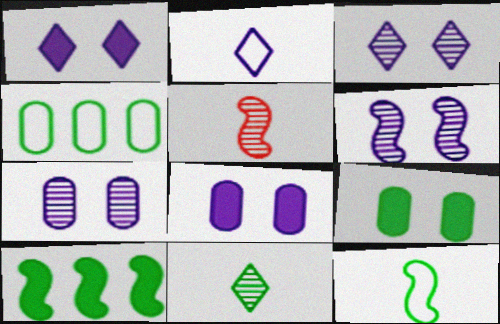[[1, 4, 5], 
[3, 6, 7]]